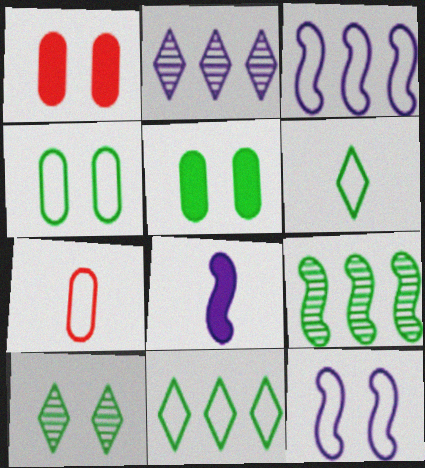[[1, 10, 12], 
[5, 6, 9], 
[7, 11, 12]]